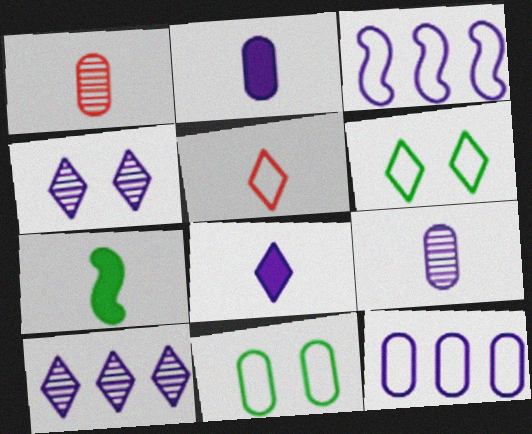[[2, 3, 4], 
[3, 5, 11], 
[5, 7, 9]]